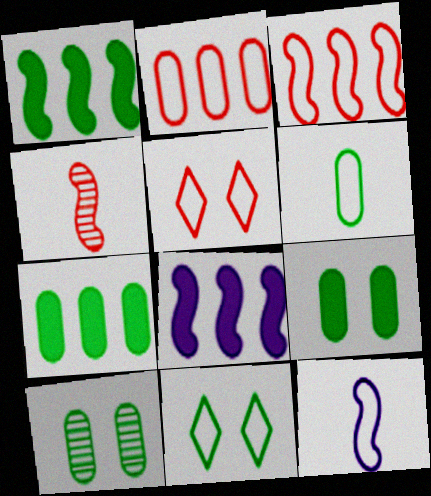[[2, 11, 12], 
[6, 7, 10]]